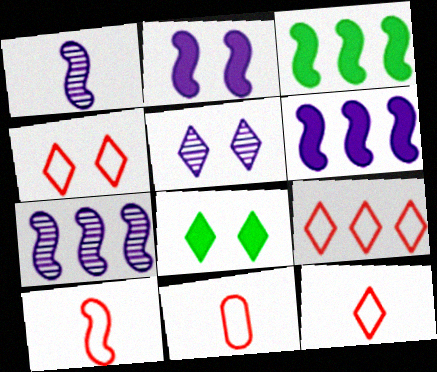[[3, 5, 11], 
[4, 5, 8], 
[4, 9, 12], 
[7, 8, 11], 
[10, 11, 12]]